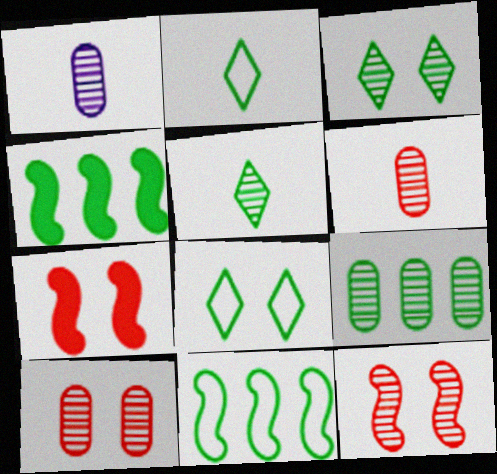[[1, 9, 10]]